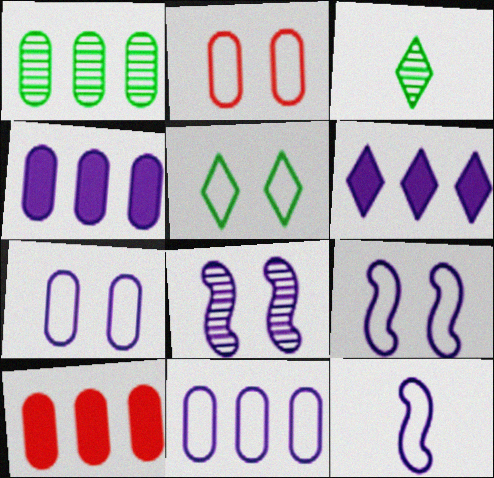[[1, 10, 11], 
[2, 5, 9], 
[3, 9, 10]]